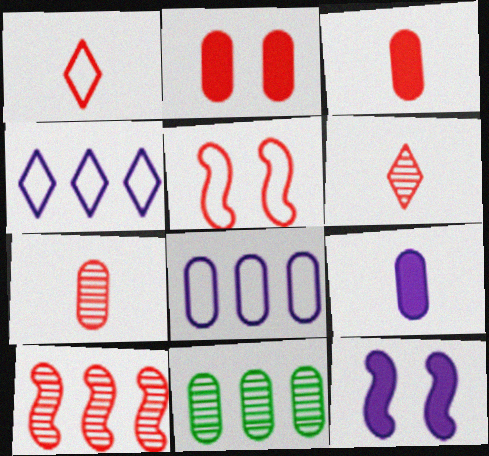[[1, 2, 10], 
[1, 11, 12]]